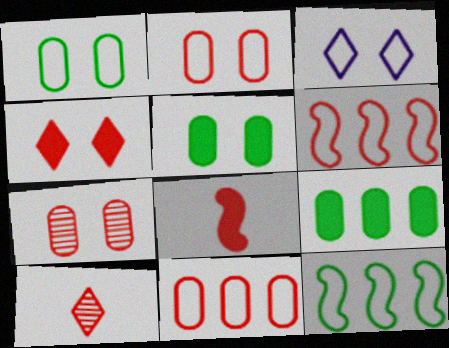[]